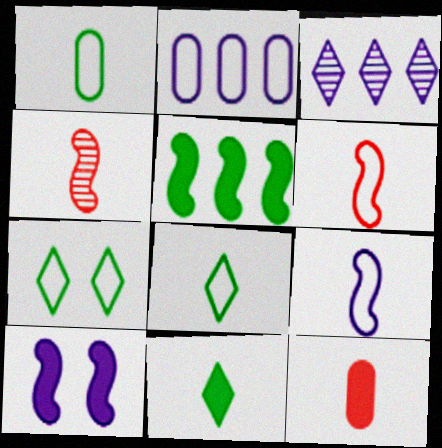[[2, 6, 7]]